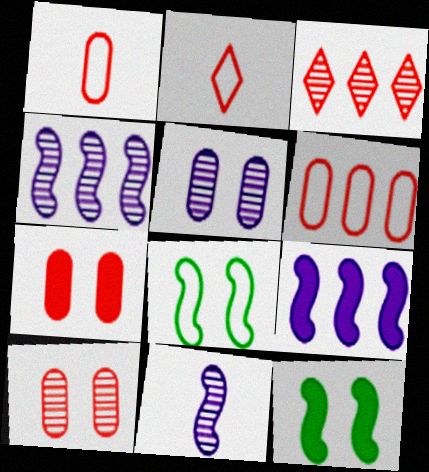[]